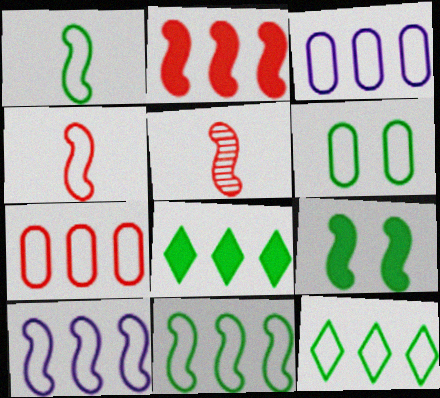[[1, 6, 12], 
[5, 9, 10], 
[7, 10, 12]]